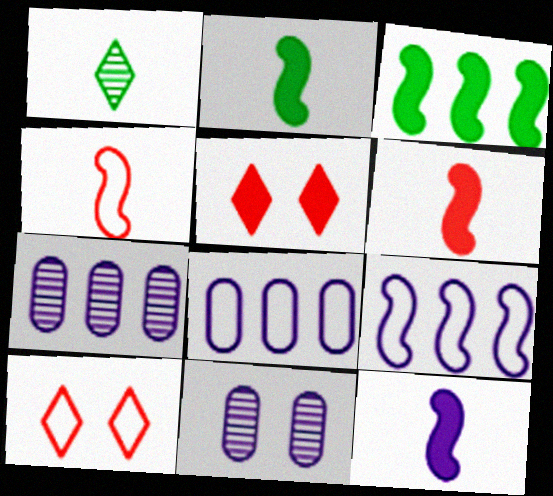[[2, 6, 12], 
[2, 7, 10]]